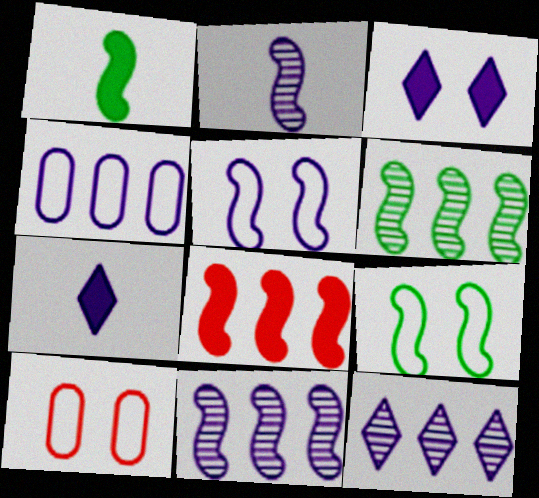[[1, 6, 9], 
[1, 10, 12], 
[2, 3, 4], 
[2, 8, 9], 
[6, 7, 10]]